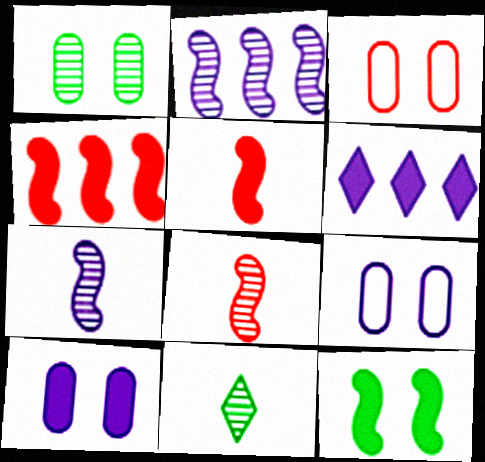[[1, 3, 10], 
[4, 9, 11], 
[6, 7, 9]]